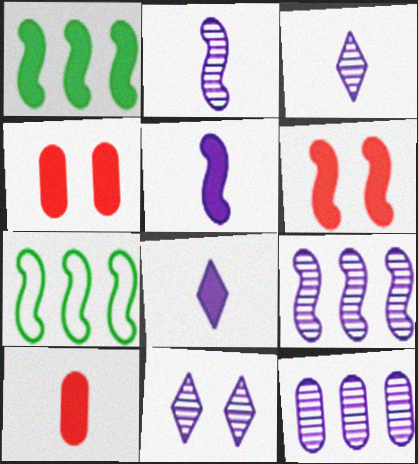[[1, 4, 8], 
[1, 5, 6], 
[2, 6, 7], 
[2, 11, 12], 
[3, 4, 7], 
[7, 10, 11]]